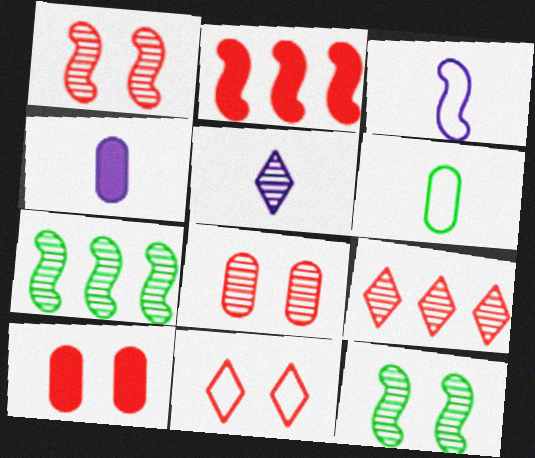[[1, 10, 11], 
[2, 3, 12], 
[3, 4, 5], 
[4, 7, 11], 
[5, 7, 8]]